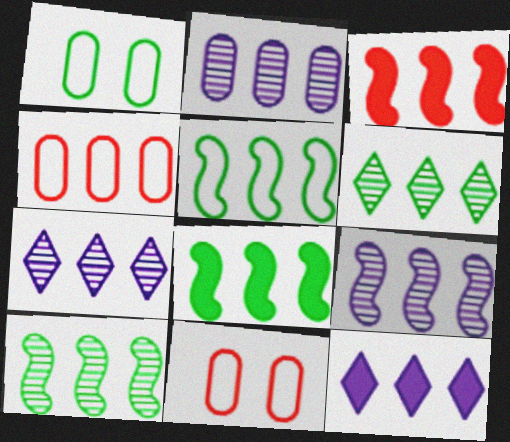[[2, 7, 9], 
[3, 5, 9], 
[4, 7, 8], 
[4, 10, 12], 
[5, 8, 10]]